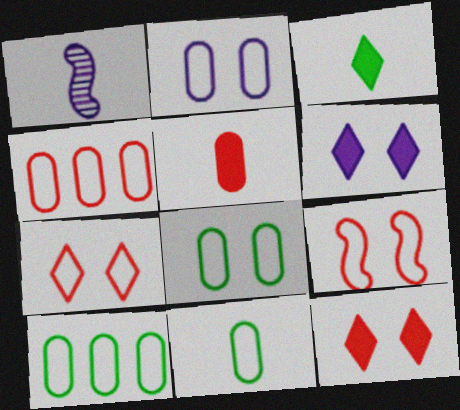[[1, 10, 12], 
[2, 4, 11], 
[8, 10, 11]]